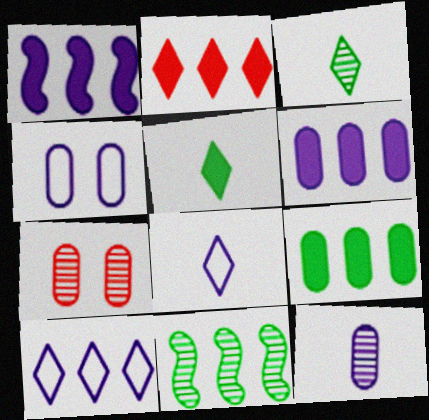[[1, 2, 9], 
[4, 6, 12]]